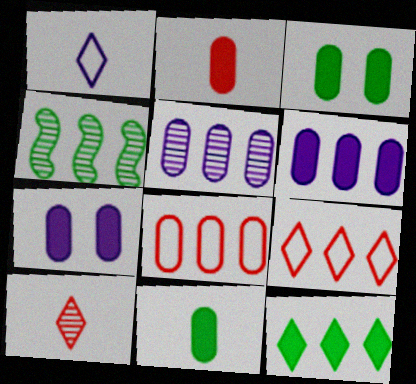[[2, 3, 6], 
[4, 6, 9]]